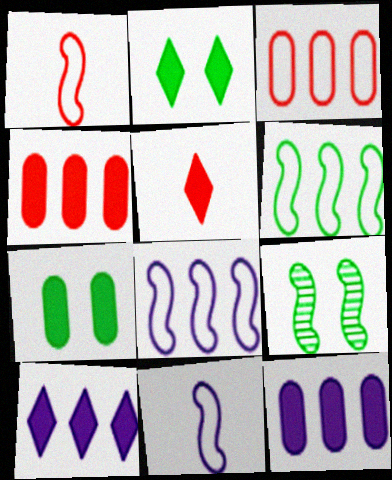[[2, 5, 10]]